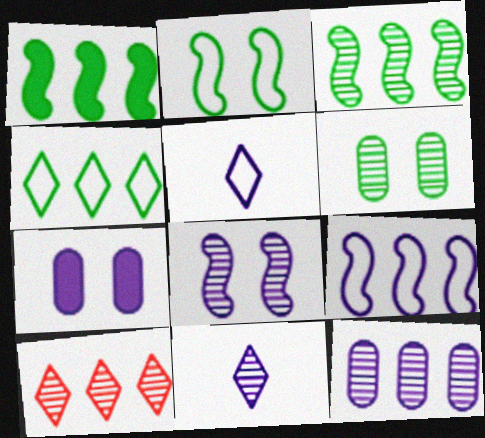[[3, 10, 12], 
[7, 9, 11], 
[8, 11, 12]]